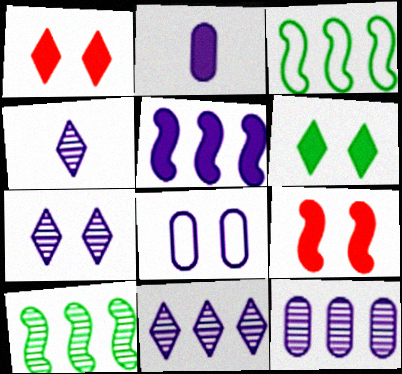[[2, 8, 12], 
[4, 5, 8], 
[4, 7, 11]]